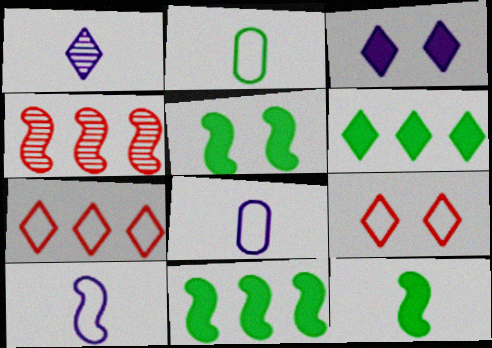[[1, 6, 9], 
[2, 3, 4], 
[4, 5, 10], 
[5, 11, 12]]